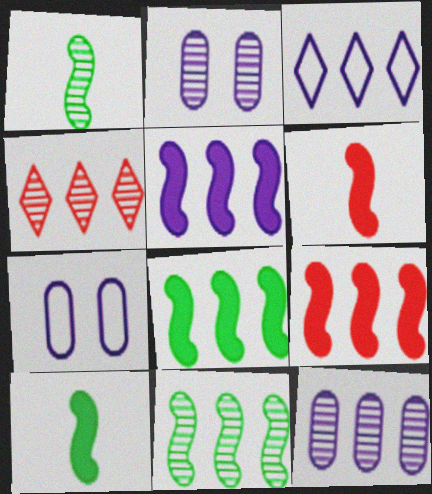[[1, 2, 4], 
[3, 5, 12], 
[4, 7, 10], 
[4, 11, 12], 
[5, 8, 9]]